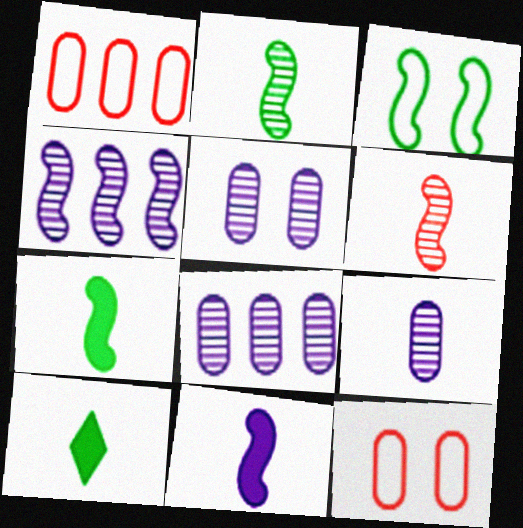[[4, 10, 12], 
[5, 8, 9]]